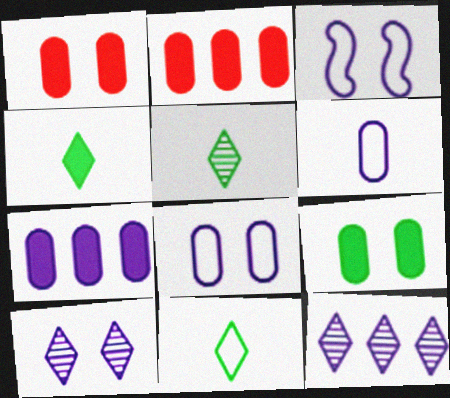[[2, 3, 5], 
[4, 5, 11]]